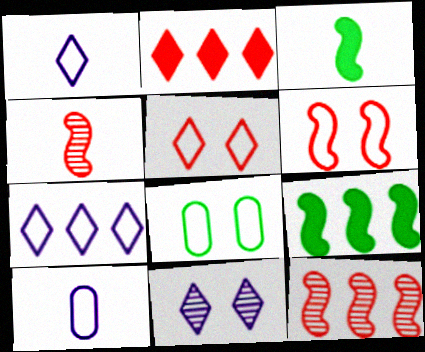[]